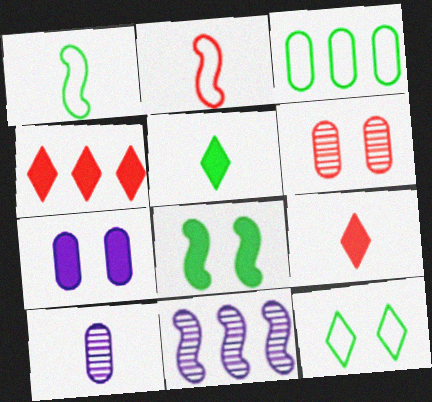[[1, 3, 12], 
[1, 9, 10], 
[2, 4, 6], 
[2, 5, 10], 
[2, 8, 11], 
[3, 4, 11]]